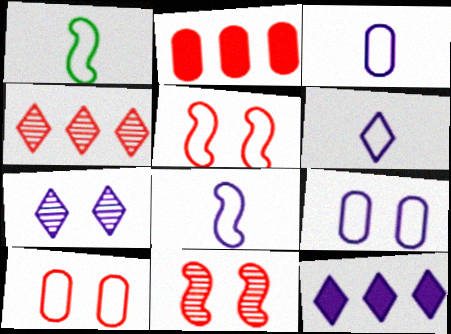[[1, 2, 7], 
[3, 6, 8], 
[6, 7, 12]]